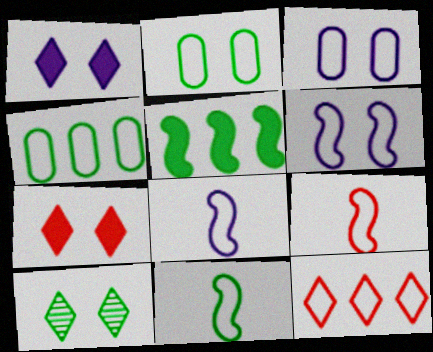[[2, 8, 12], 
[3, 11, 12], 
[8, 9, 11]]